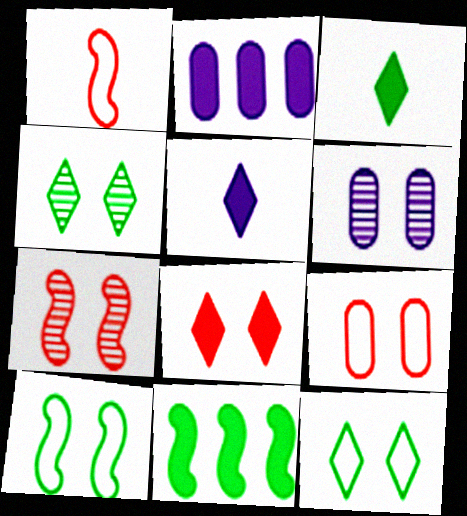[[1, 2, 4], 
[4, 6, 7], 
[6, 8, 10], 
[7, 8, 9]]